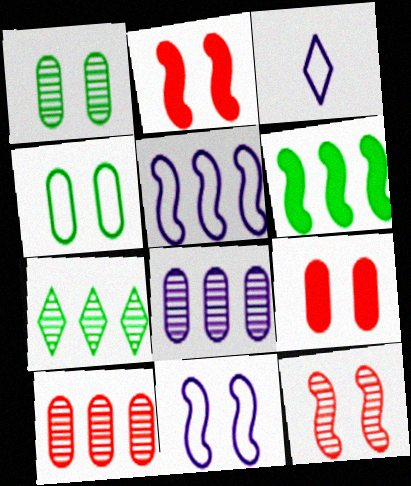[]